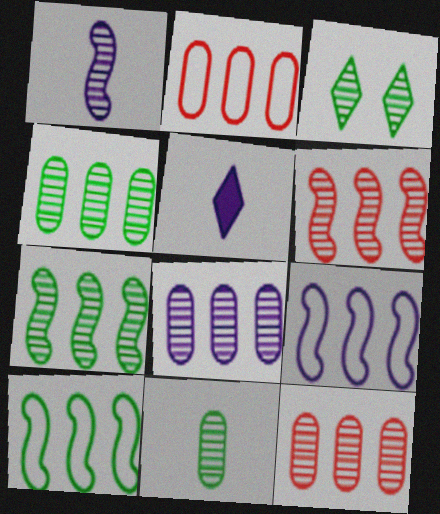[[1, 3, 12], 
[3, 7, 11], 
[4, 8, 12]]